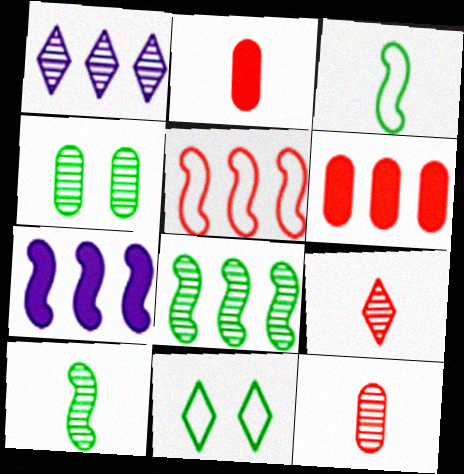[[5, 7, 8], 
[7, 11, 12]]